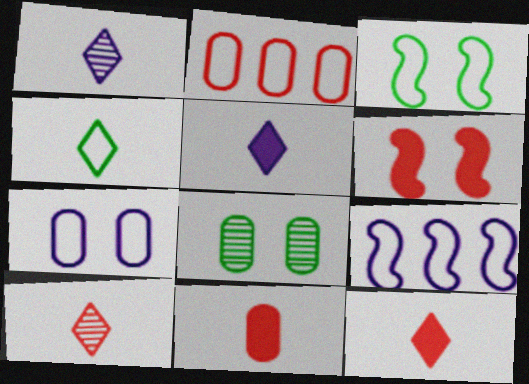[[1, 4, 12], 
[2, 6, 10], 
[4, 5, 10], 
[8, 9, 12]]